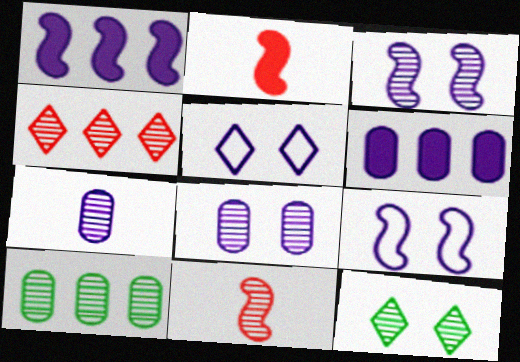[[1, 5, 7], 
[2, 5, 10]]